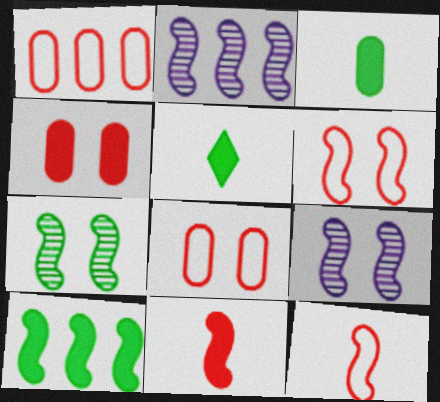[[1, 5, 9], 
[2, 5, 8], 
[9, 10, 12]]